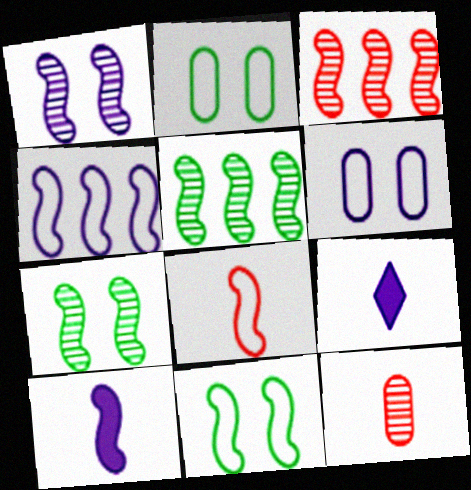[[1, 4, 10], 
[2, 3, 9], 
[3, 10, 11], 
[4, 8, 11]]